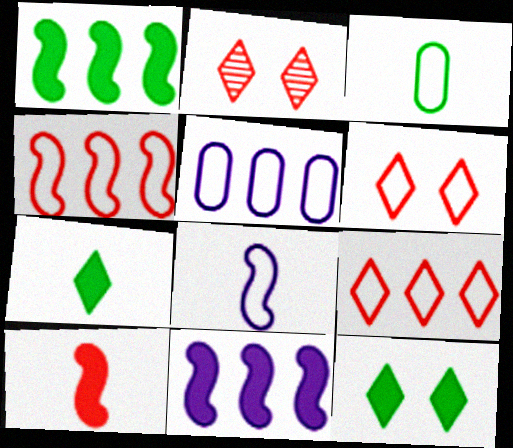[[2, 3, 11]]